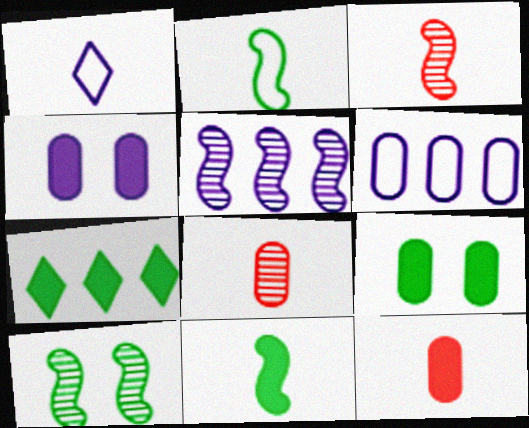[[1, 4, 5], 
[1, 8, 11], 
[3, 5, 10], 
[6, 8, 9], 
[7, 9, 11]]